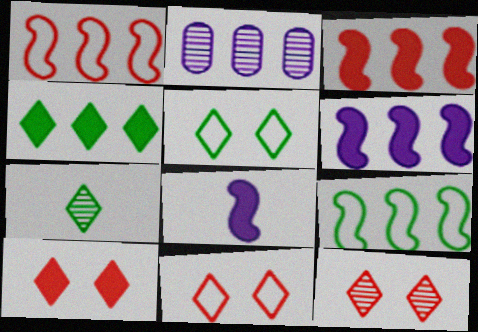[[1, 2, 4], 
[4, 5, 7], 
[10, 11, 12]]